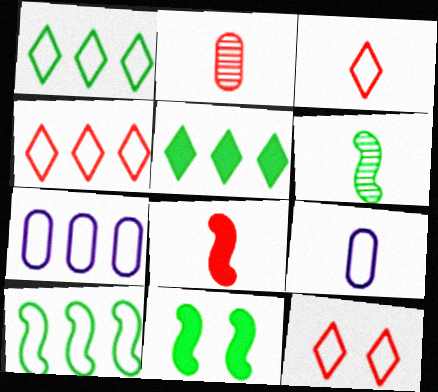[[2, 3, 8], 
[3, 4, 12], 
[4, 7, 10], 
[6, 10, 11], 
[9, 10, 12]]